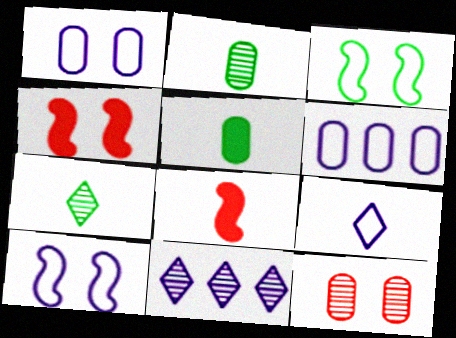[[2, 8, 9], 
[4, 6, 7], 
[5, 6, 12], 
[6, 9, 10]]